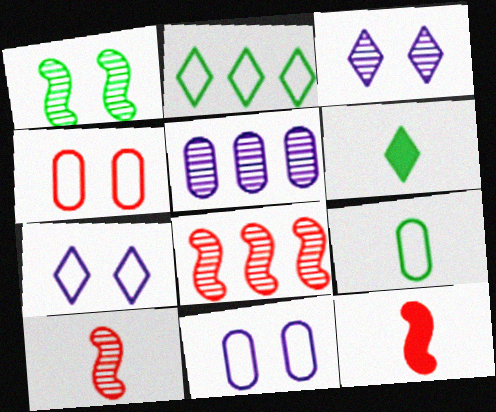[[6, 8, 11]]